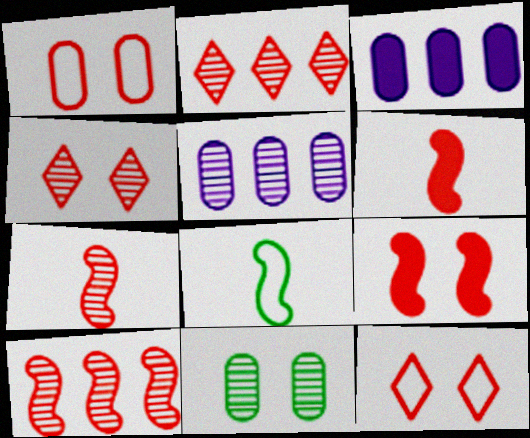[[1, 2, 6], 
[1, 4, 9], 
[3, 4, 8]]